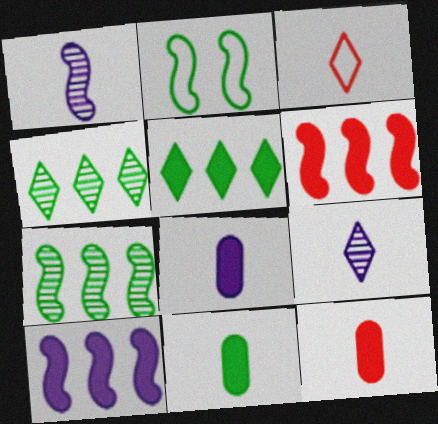[[1, 2, 6], 
[1, 3, 11], 
[2, 4, 11], 
[8, 11, 12]]